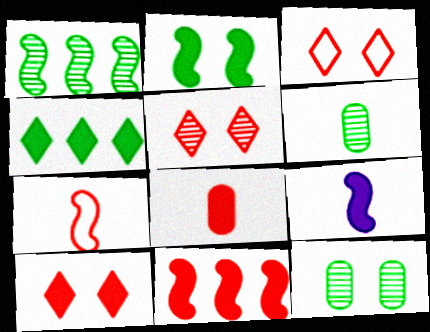[[2, 9, 11], 
[3, 5, 10], 
[8, 10, 11]]